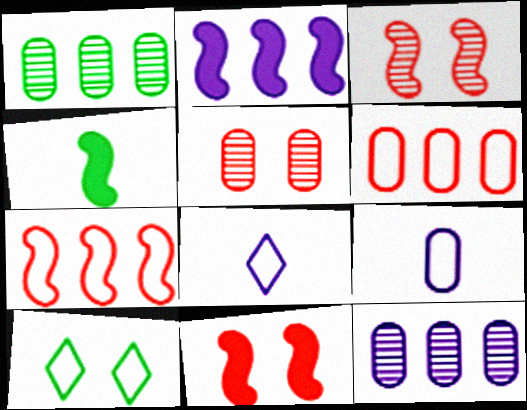[[1, 4, 10], 
[1, 8, 11], 
[2, 4, 11], 
[7, 9, 10]]